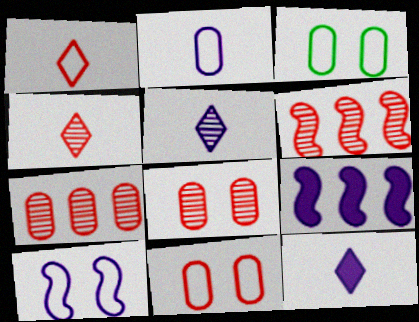[[3, 4, 9], 
[3, 6, 12], 
[4, 6, 8]]